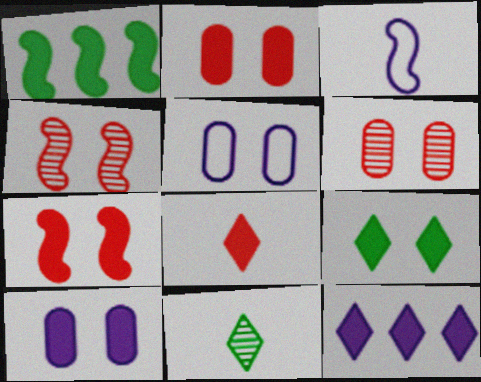[[1, 3, 4], 
[1, 8, 10], 
[4, 5, 9], 
[7, 9, 10], 
[8, 9, 12]]